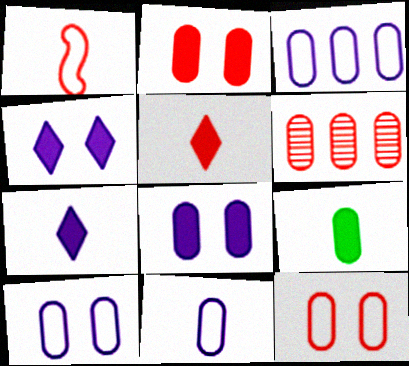[[3, 10, 11], 
[6, 9, 10]]